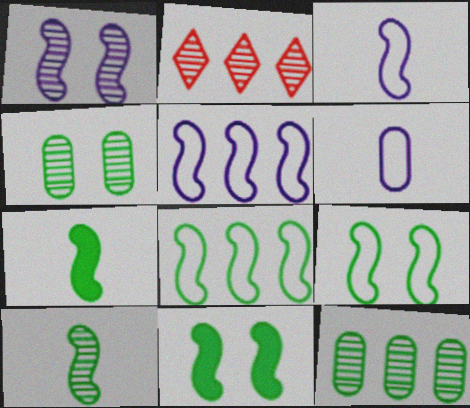[[2, 6, 11], 
[8, 10, 11]]